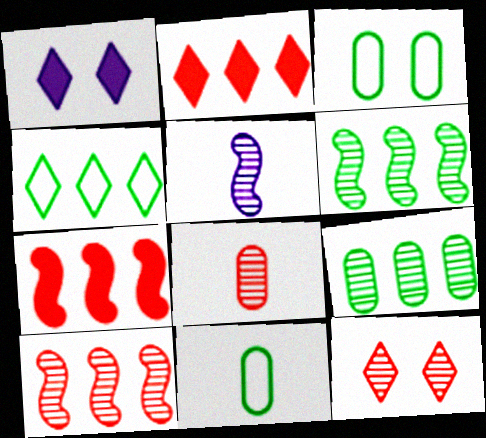[[1, 10, 11], 
[2, 3, 5], 
[5, 9, 12], 
[8, 10, 12]]